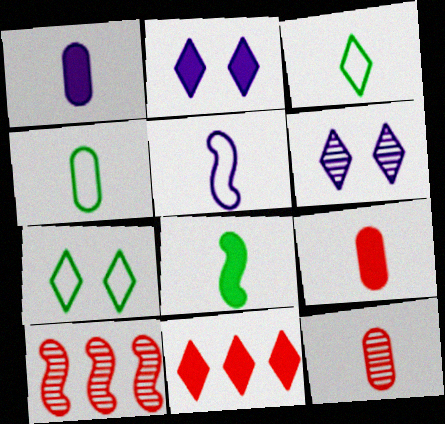[[1, 4, 12], 
[1, 7, 10], 
[2, 4, 10], 
[3, 6, 11]]